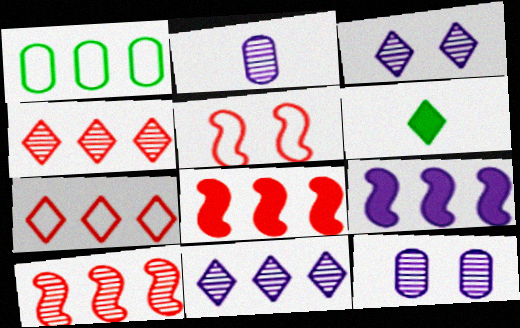[[1, 4, 9], 
[1, 8, 11], 
[3, 6, 7]]